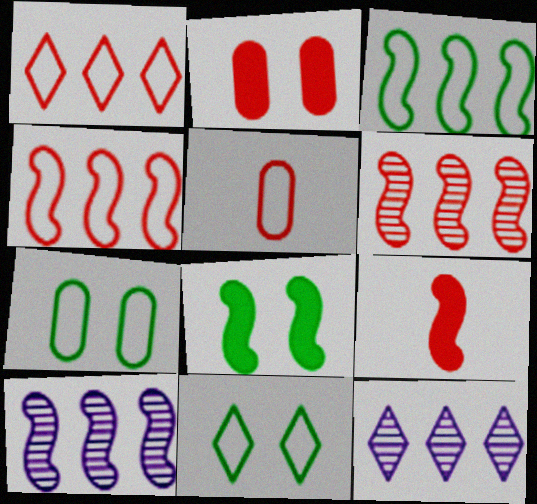[[5, 8, 12], 
[7, 9, 12]]